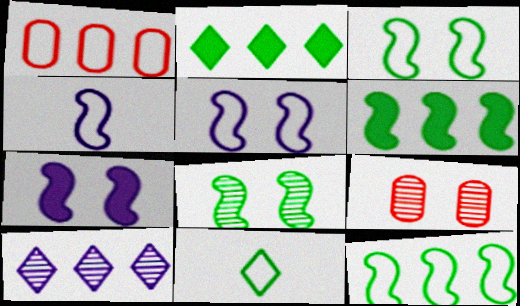[[1, 5, 11], 
[1, 6, 10], 
[2, 4, 9]]